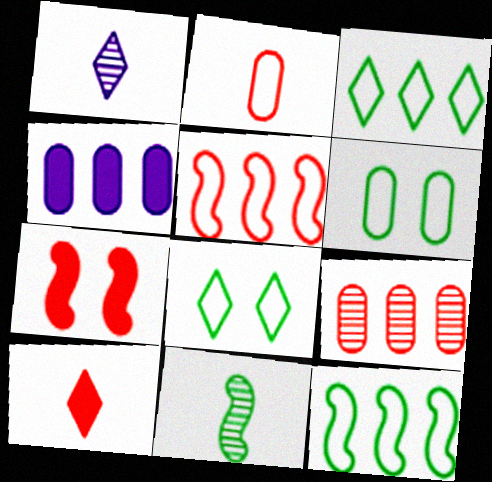[]